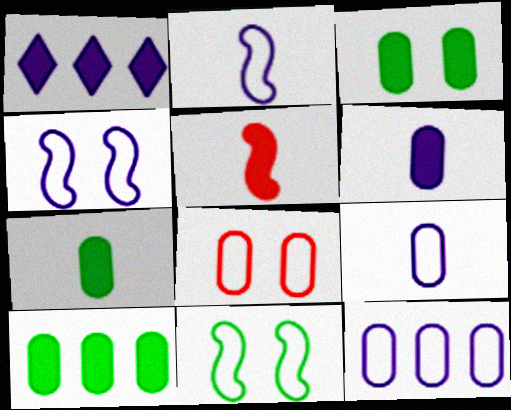[[1, 3, 5], 
[3, 7, 10]]